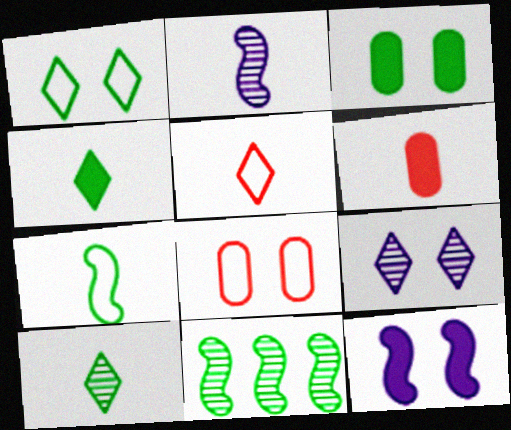[]